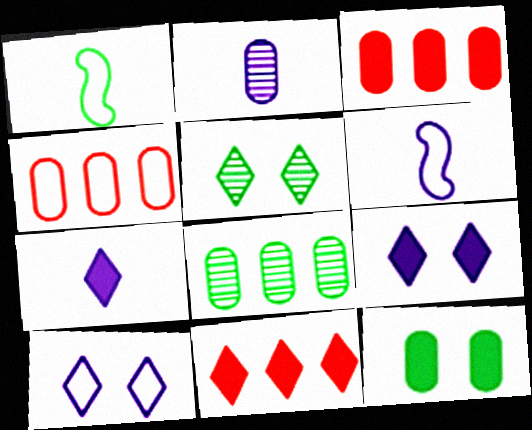[[1, 4, 10], 
[2, 4, 12], 
[2, 6, 7], 
[3, 5, 6]]